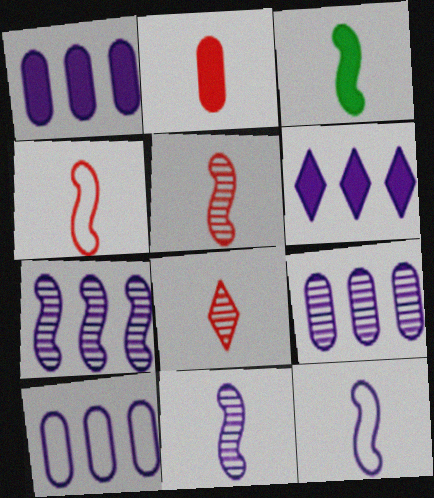[[1, 9, 10], 
[2, 4, 8], 
[3, 4, 11], 
[3, 5, 12], 
[6, 7, 10]]